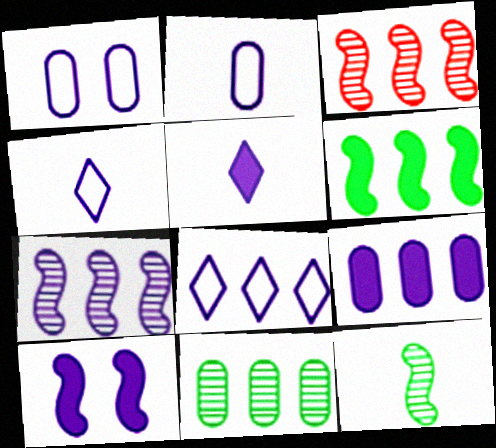[[1, 5, 7], 
[5, 9, 10], 
[7, 8, 9]]